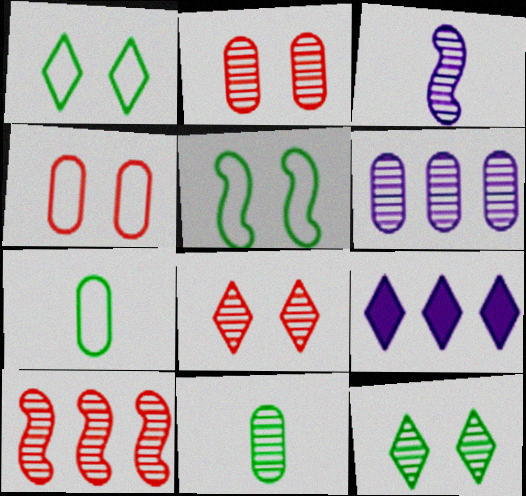[[2, 6, 11]]